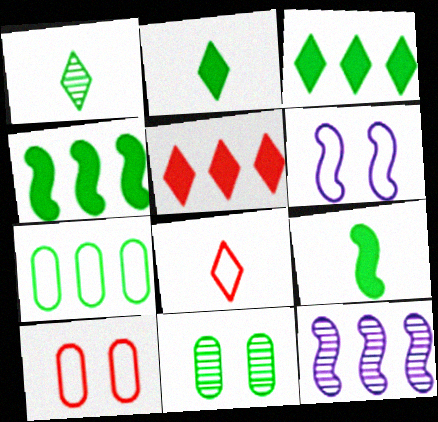[[2, 10, 12], 
[5, 7, 12], 
[6, 7, 8]]